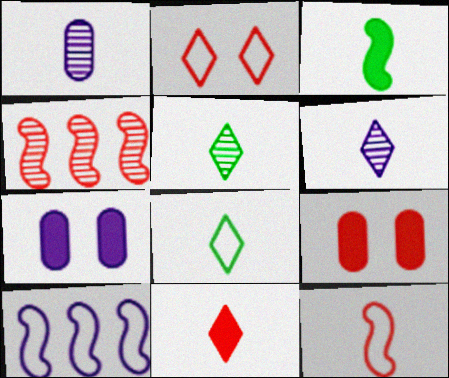[[4, 7, 8], 
[5, 9, 10], 
[6, 7, 10], 
[6, 8, 11]]